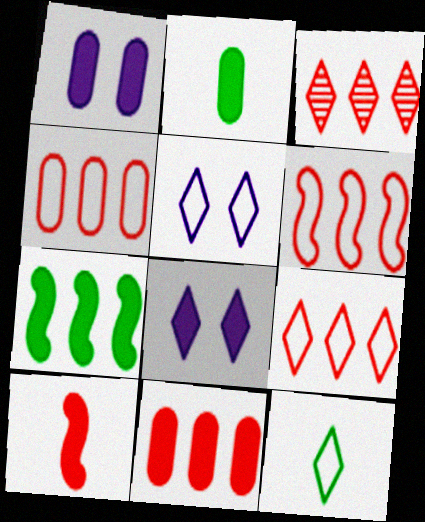[[1, 2, 11], 
[3, 6, 11], 
[3, 8, 12], 
[4, 6, 9], 
[5, 9, 12]]